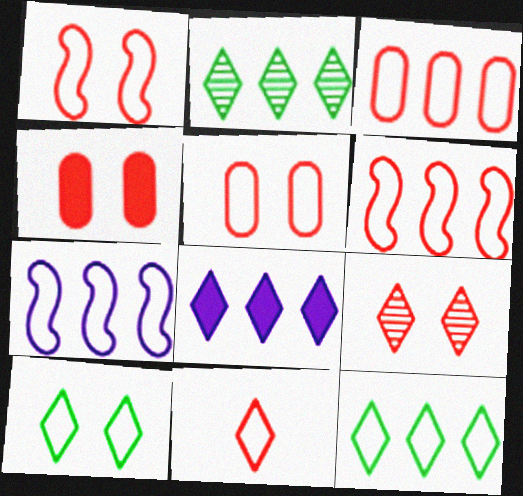[[1, 3, 11], 
[1, 4, 9], 
[3, 7, 12], 
[5, 6, 11]]